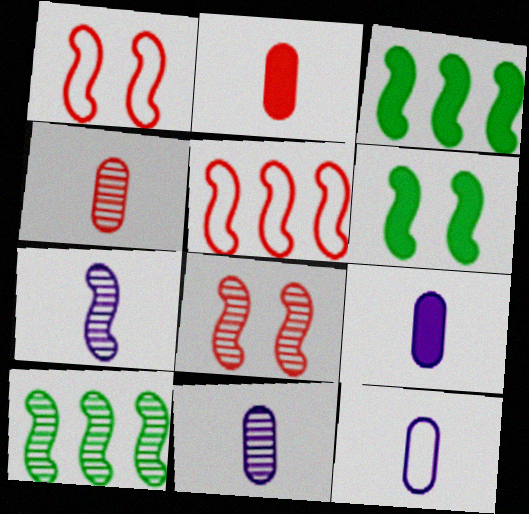[[1, 3, 7], 
[5, 6, 7], 
[7, 8, 10], 
[9, 11, 12]]